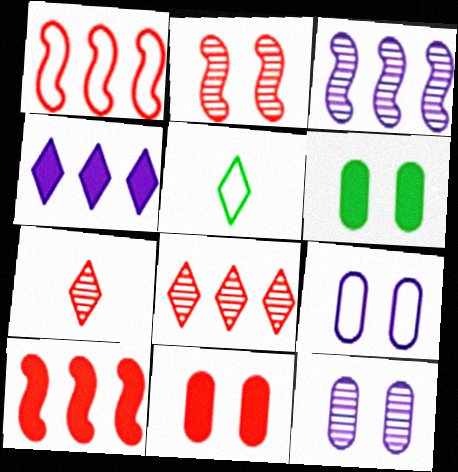[[1, 5, 9], 
[1, 7, 11], 
[3, 5, 11], 
[5, 10, 12]]